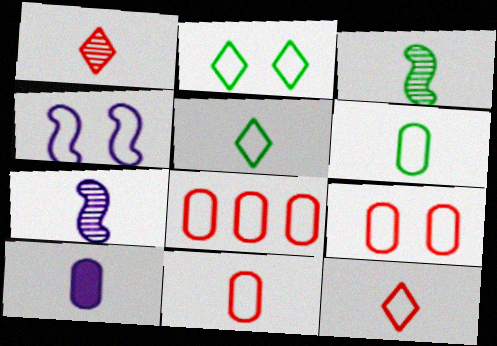[[2, 4, 9], 
[3, 10, 12], 
[4, 5, 8], 
[8, 9, 11]]